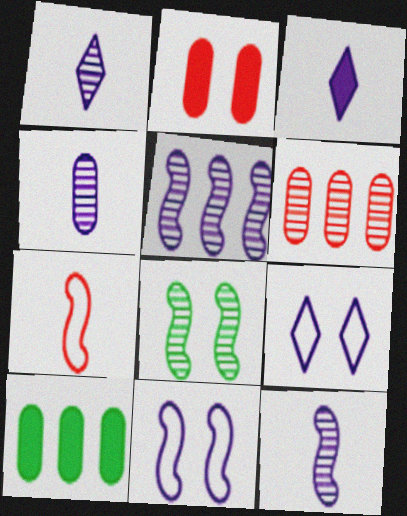[[1, 4, 12], 
[1, 6, 8], 
[2, 8, 9]]